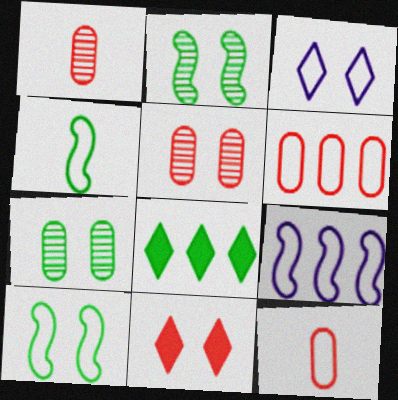[[3, 4, 6], 
[4, 7, 8]]